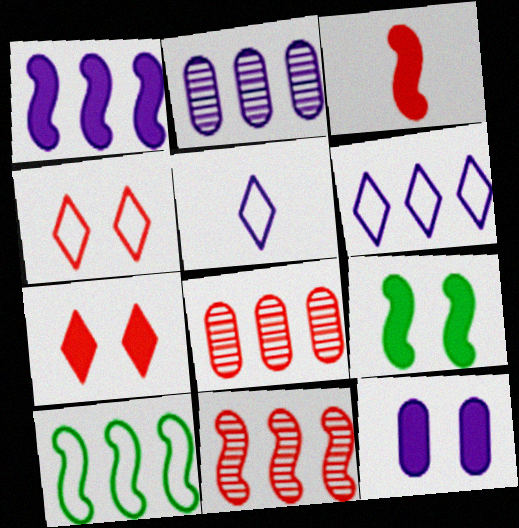[[1, 2, 6], 
[1, 3, 9], 
[1, 10, 11], 
[3, 4, 8], 
[5, 8, 9], 
[7, 9, 12]]